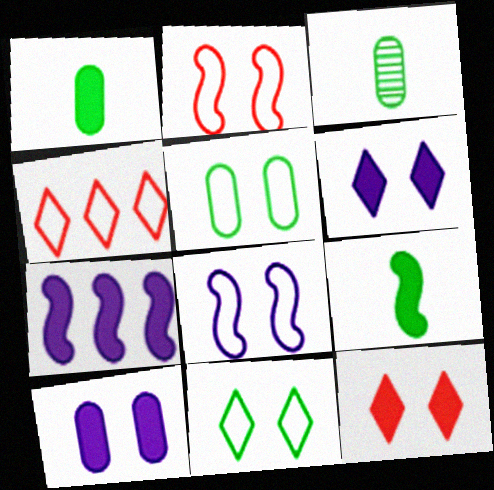[[1, 7, 12]]